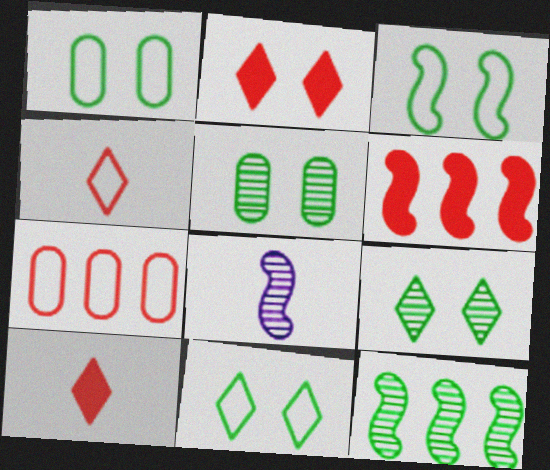[[1, 3, 11], 
[3, 6, 8]]